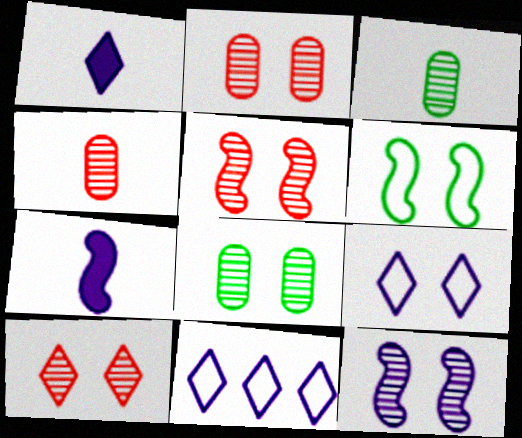[[2, 5, 10], 
[8, 10, 12]]